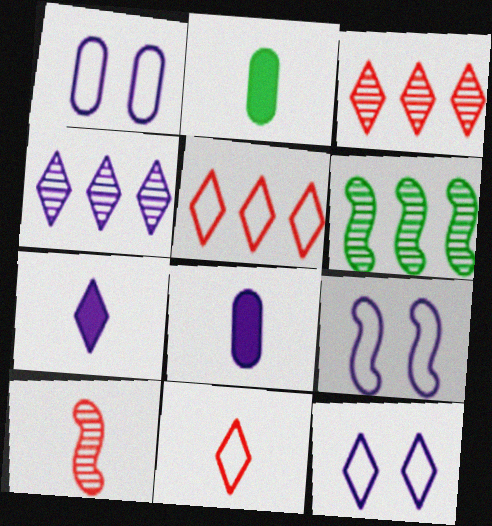[[1, 9, 12], 
[2, 3, 9], 
[4, 7, 12], 
[4, 8, 9]]